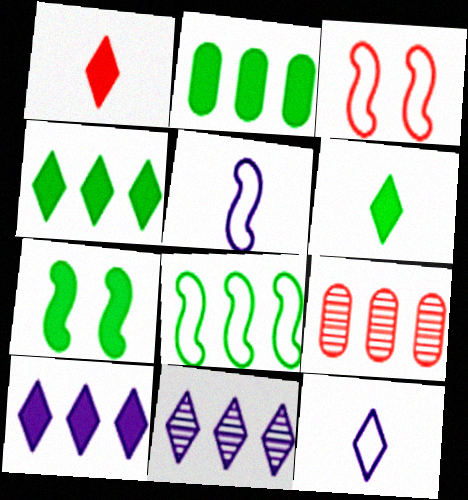[[1, 3, 9], 
[2, 6, 7], 
[3, 5, 8], 
[7, 9, 12], 
[8, 9, 10]]